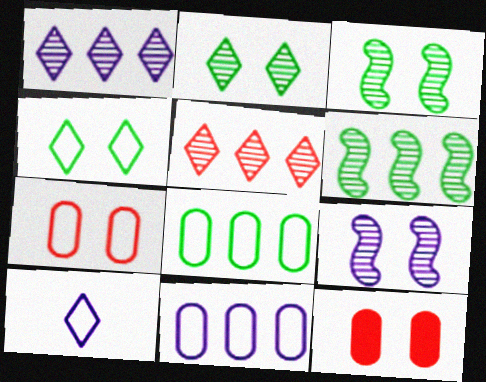[[4, 9, 12], 
[6, 10, 12]]